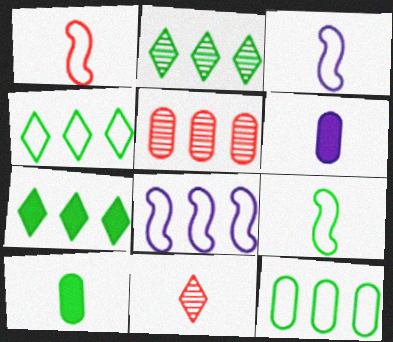[[1, 3, 9], 
[2, 4, 7], 
[3, 10, 11], 
[5, 7, 8], 
[6, 9, 11]]